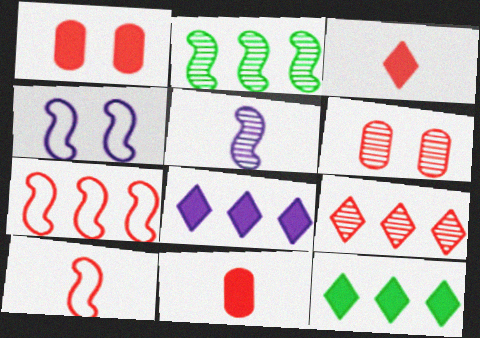[[1, 9, 10], 
[3, 6, 7]]